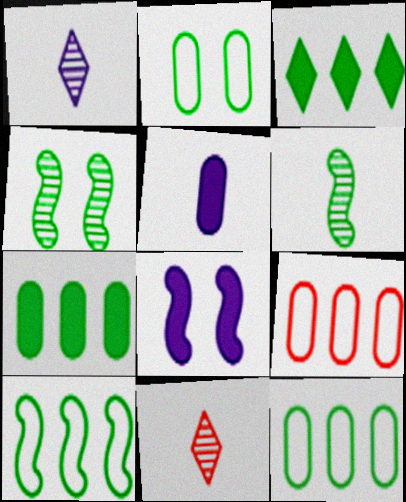[[2, 3, 6], 
[8, 11, 12]]